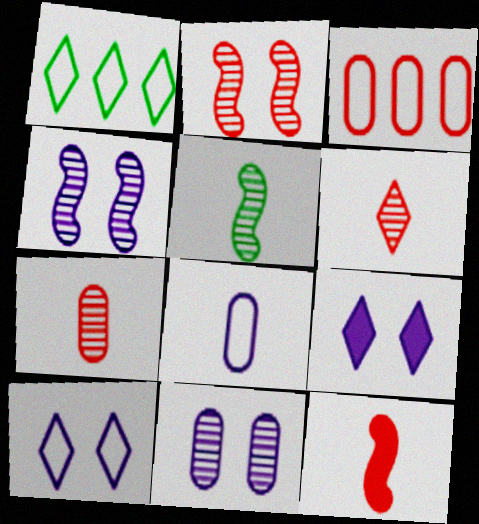[[1, 6, 9], 
[1, 11, 12], 
[3, 5, 9]]